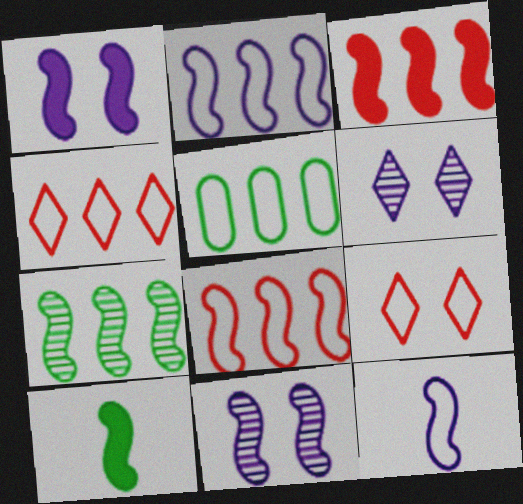[[1, 3, 10], 
[2, 3, 7], 
[2, 4, 5], 
[5, 9, 12], 
[8, 10, 11]]